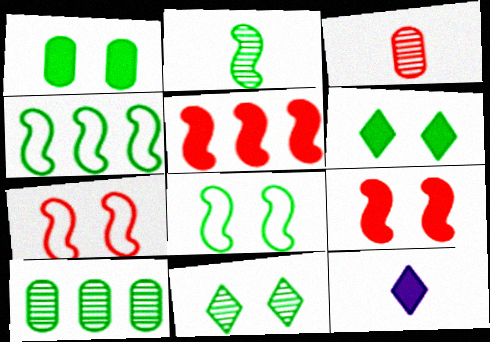[[1, 5, 12], 
[1, 8, 11], 
[2, 10, 11], 
[7, 10, 12]]